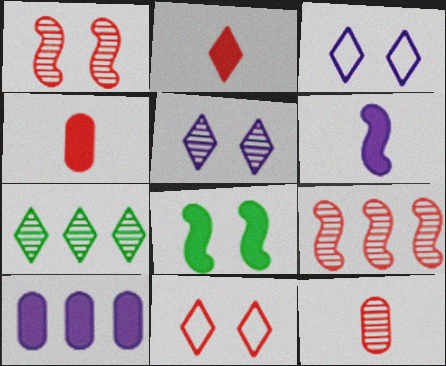[[2, 3, 7], 
[2, 8, 10], 
[4, 9, 11]]